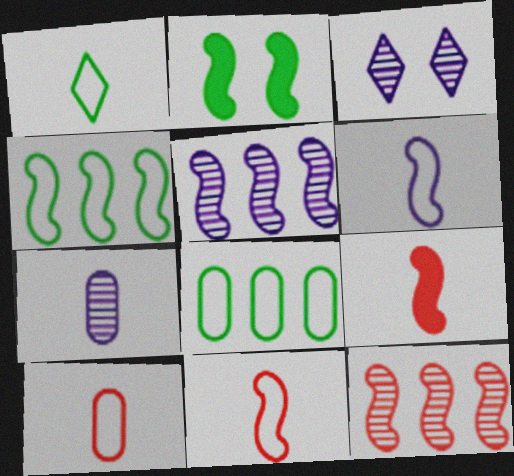[[1, 6, 10], 
[1, 7, 9], 
[2, 5, 11], 
[2, 6, 12], 
[3, 5, 7], 
[3, 8, 9]]